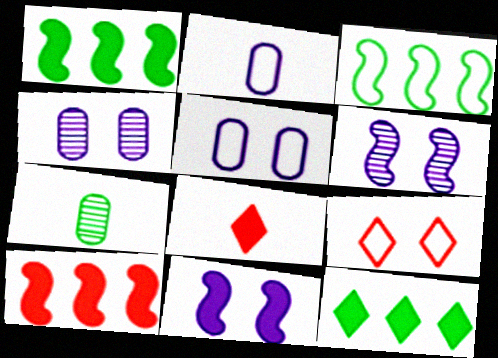[[2, 3, 9], 
[3, 4, 8]]